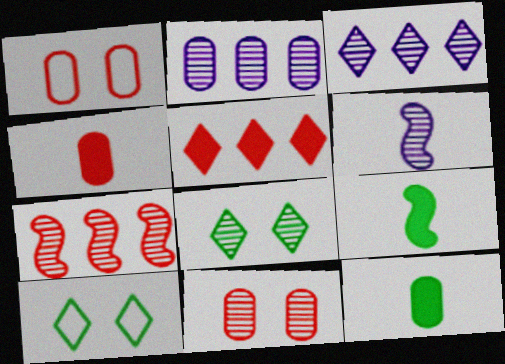[[1, 2, 12], 
[1, 3, 9]]